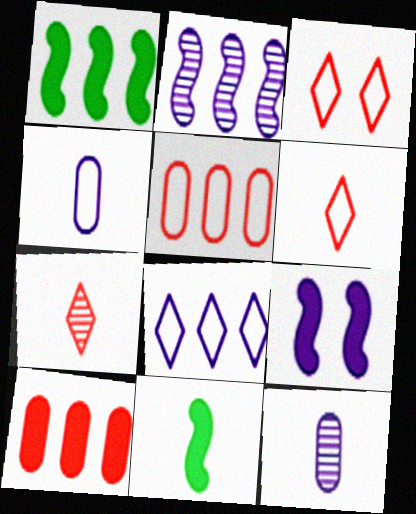[[1, 3, 12], 
[4, 7, 11], 
[6, 11, 12], 
[8, 9, 12]]